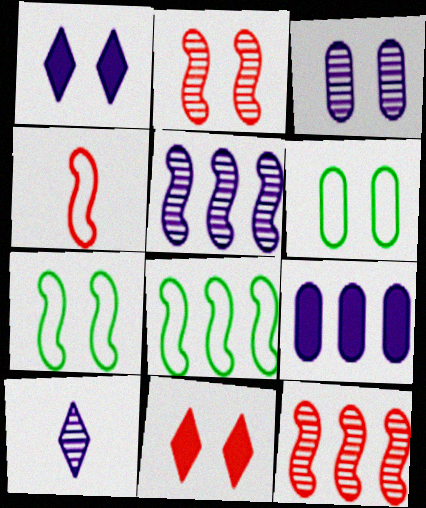[[1, 2, 6], 
[3, 5, 10], 
[3, 7, 11]]